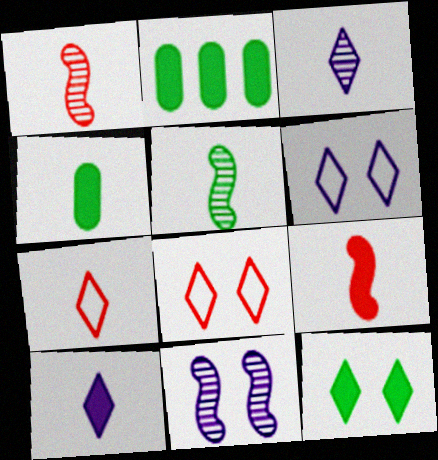[[1, 2, 6], 
[2, 7, 11], 
[4, 9, 10]]